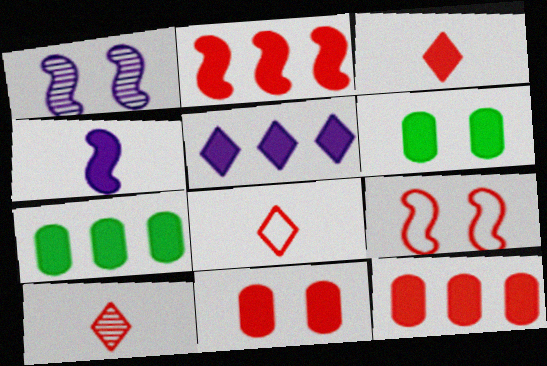[[1, 7, 8], 
[2, 3, 11], 
[2, 5, 7], 
[3, 8, 10], 
[9, 10, 12]]